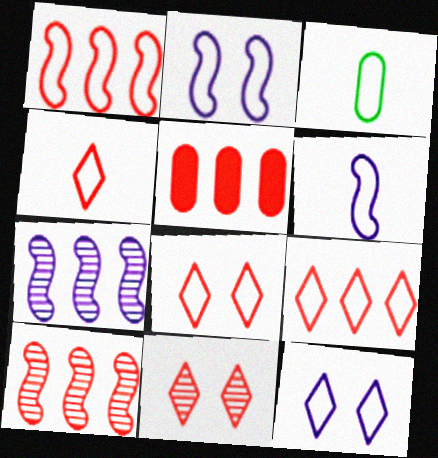[[1, 3, 12], 
[2, 3, 9], 
[3, 4, 6], 
[4, 8, 9], 
[5, 9, 10]]